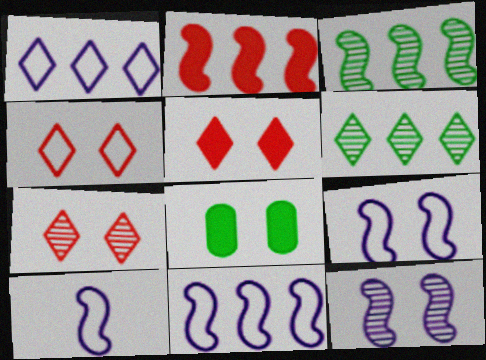[[2, 3, 11], 
[4, 5, 7], 
[4, 8, 12], 
[7, 8, 9], 
[9, 10, 11]]